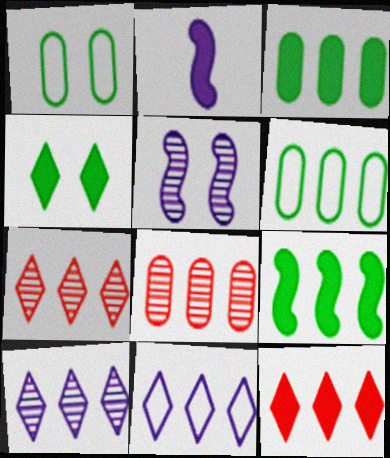[[1, 2, 7], 
[8, 9, 11]]